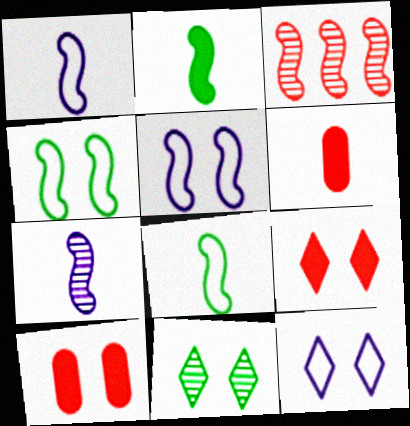[[2, 3, 5], 
[5, 10, 11], 
[9, 11, 12]]